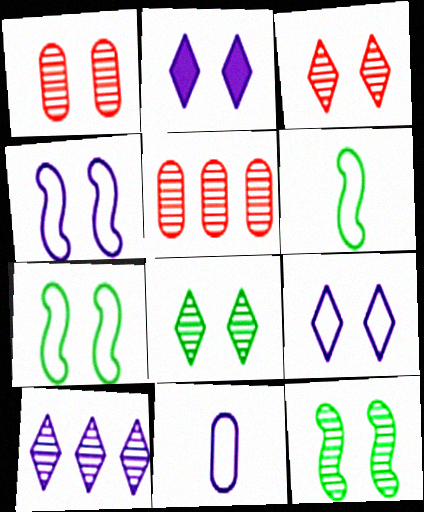[[1, 2, 7], 
[2, 5, 6]]